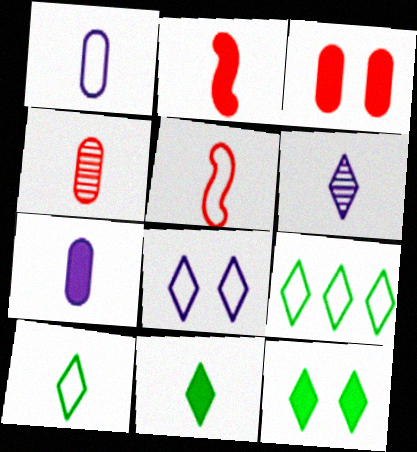[[1, 5, 10], 
[2, 7, 11]]